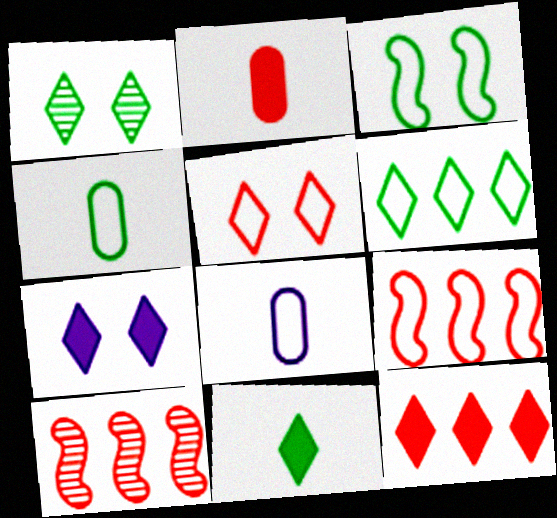[[1, 5, 7], 
[1, 6, 11], 
[2, 5, 10], 
[3, 4, 6], 
[4, 7, 10], 
[7, 11, 12]]